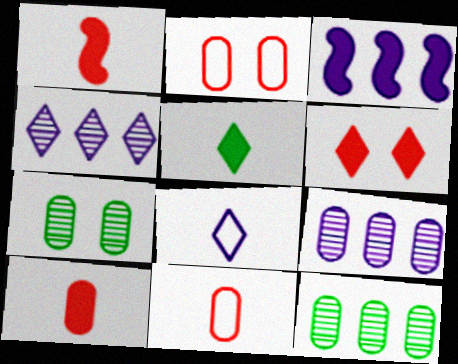[]